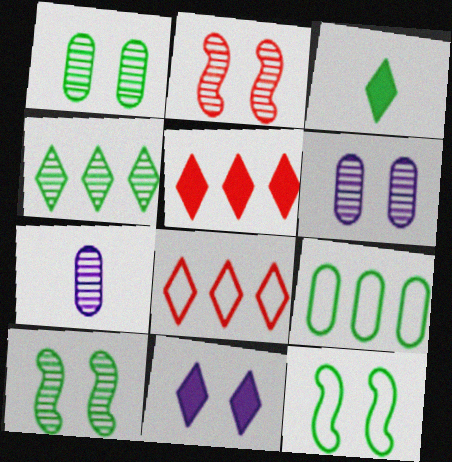[[2, 4, 7], 
[3, 5, 11], 
[3, 9, 10], 
[5, 7, 12]]